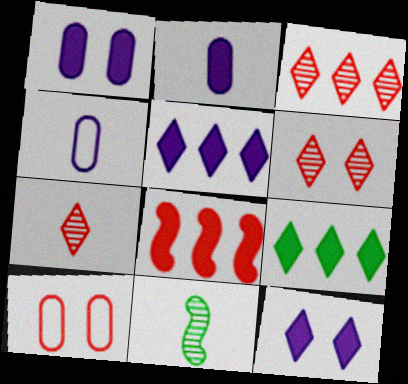[[3, 6, 7], 
[5, 10, 11], 
[7, 8, 10]]